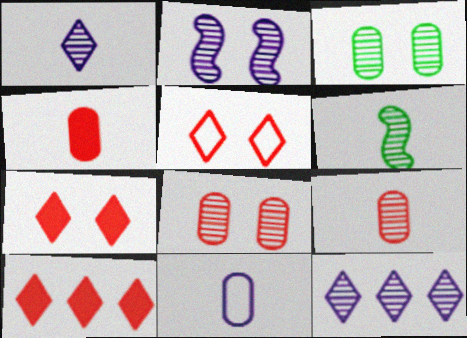[[1, 6, 9], 
[6, 8, 12]]